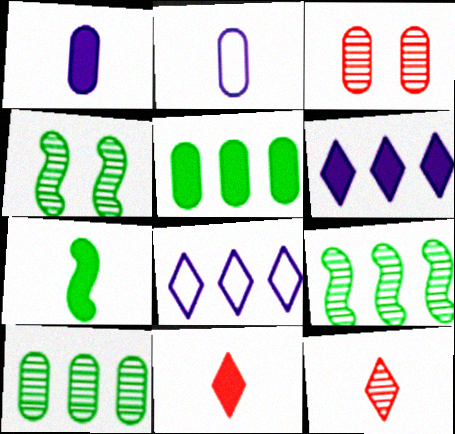[[1, 7, 11], 
[2, 3, 5], 
[2, 7, 12], 
[3, 7, 8]]